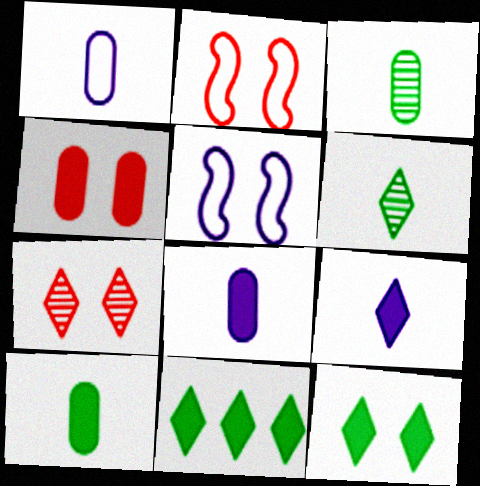[[2, 4, 7]]